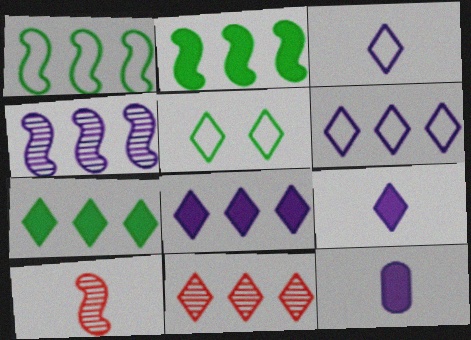[[5, 9, 11], 
[6, 7, 11]]